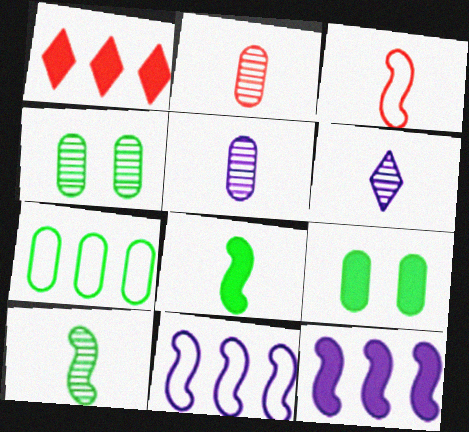[[2, 6, 10]]